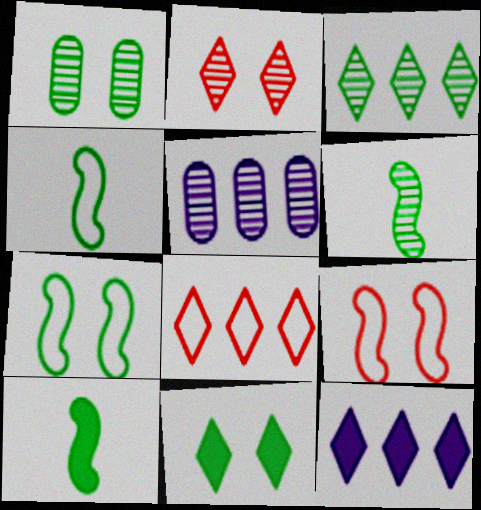[[1, 3, 6], 
[1, 7, 11], 
[2, 5, 6], 
[3, 8, 12], 
[4, 6, 10]]